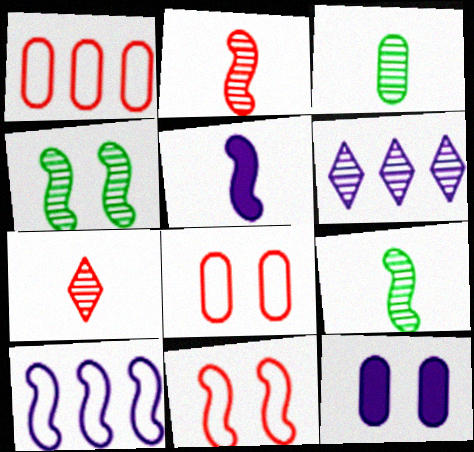[[1, 3, 12]]